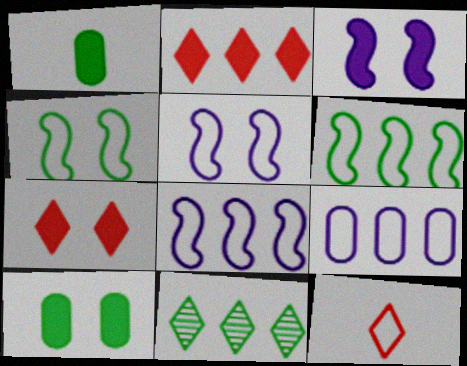[[1, 2, 3], 
[1, 4, 11], 
[3, 7, 10], 
[4, 9, 12]]